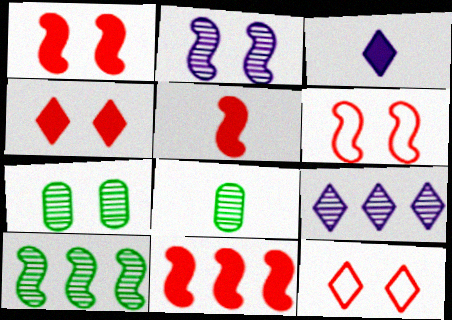[[1, 5, 11]]